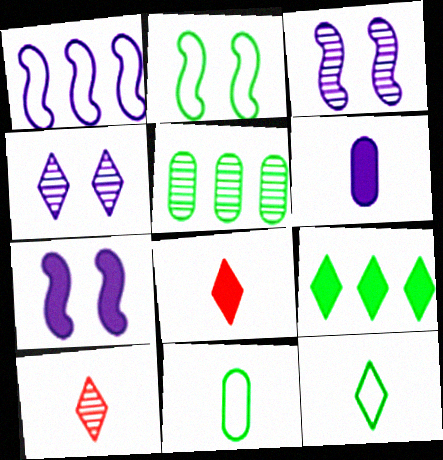[[1, 4, 6], 
[3, 5, 10]]